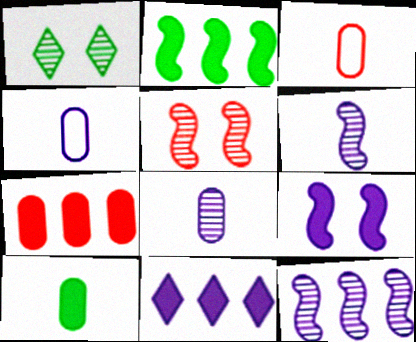[[2, 7, 11], 
[3, 8, 10]]